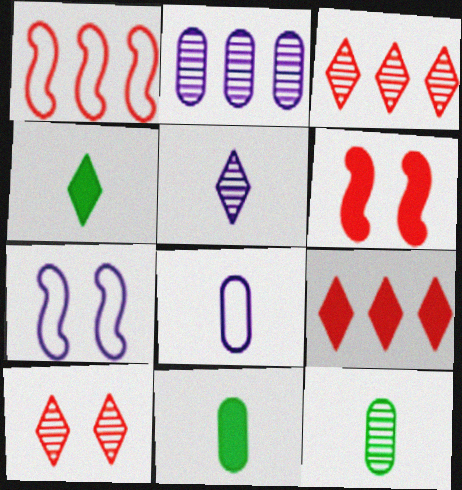[[3, 7, 11], 
[7, 9, 12]]